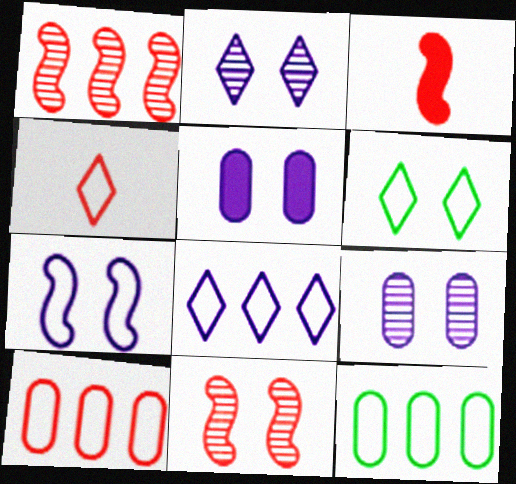[[2, 3, 12], 
[2, 5, 7], 
[4, 6, 8], 
[4, 7, 12], 
[5, 6, 11]]